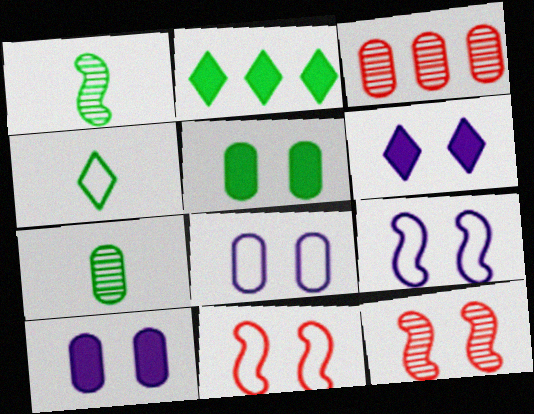[]